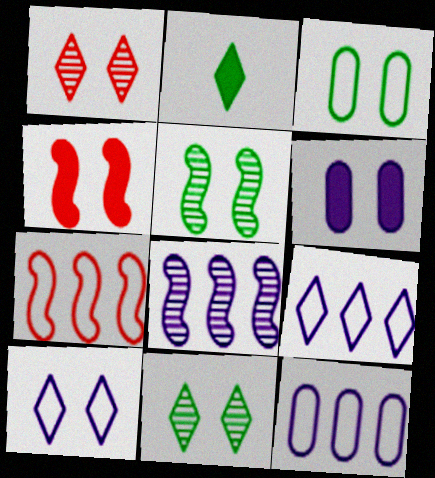[[1, 2, 9]]